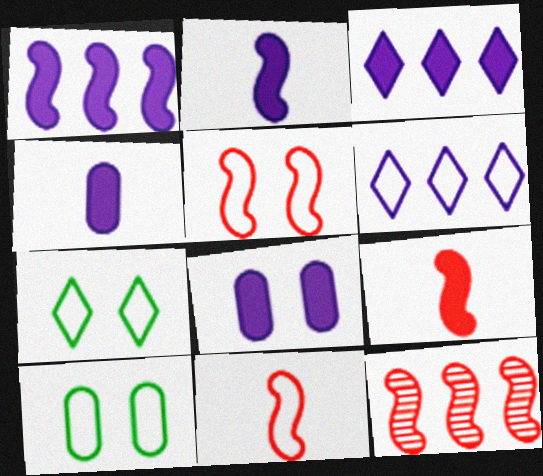[[2, 3, 8], 
[4, 7, 12], 
[5, 9, 12], 
[6, 10, 11]]